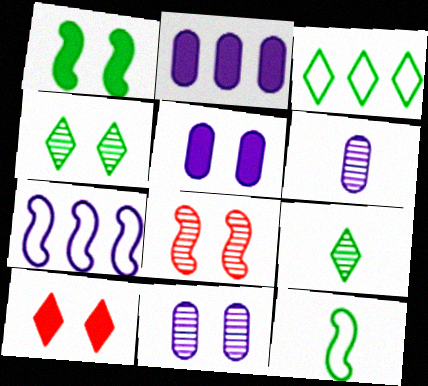[[1, 5, 10], 
[4, 8, 11]]